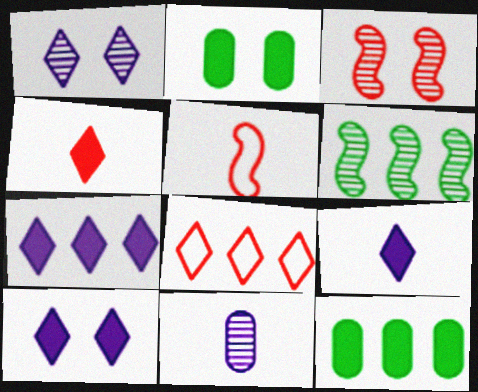[[1, 5, 12], 
[7, 9, 10]]